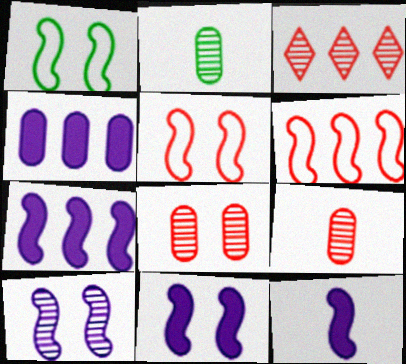[[2, 3, 10], 
[7, 11, 12]]